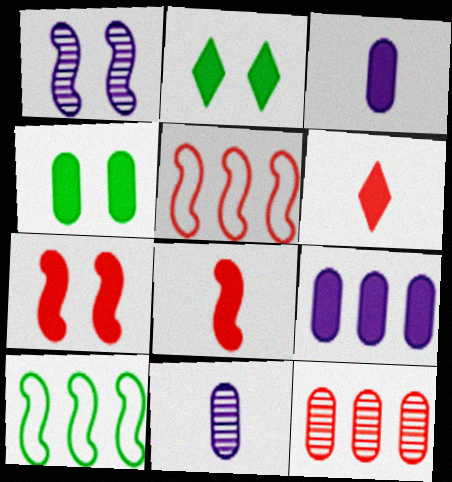[[1, 8, 10], 
[2, 5, 11], 
[2, 8, 9]]